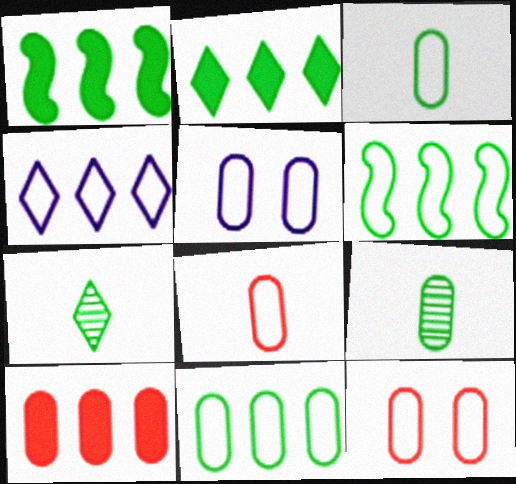[[5, 8, 11], 
[5, 9, 10]]